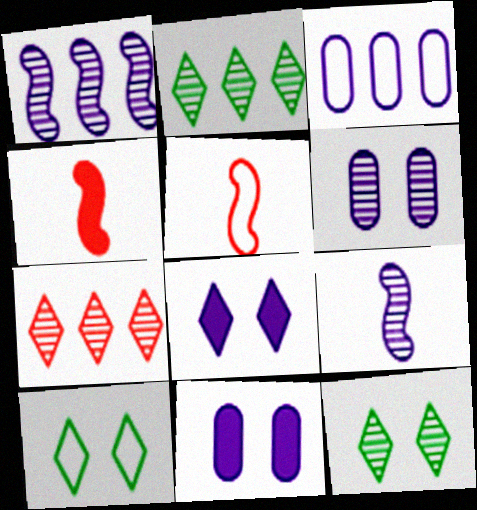[[2, 5, 11], 
[3, 4, 12], 
[3, 5, 10], 
[3, 8, 9]]